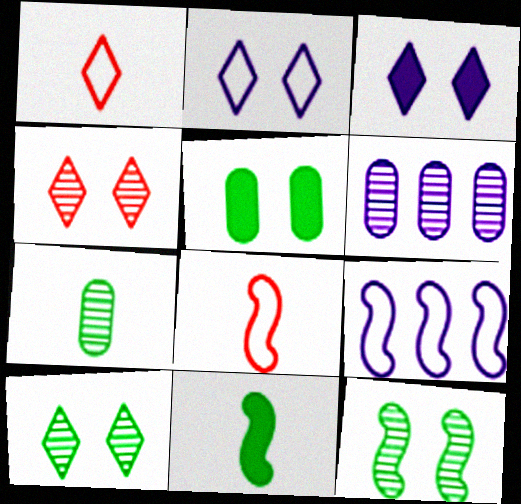[]